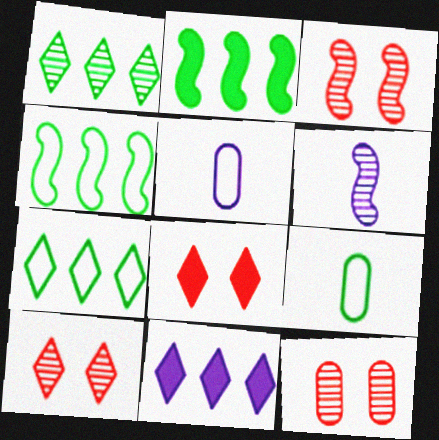[[1, 6, 12], 
[2, 5, 10], 
[3, 9, 11], 
[3, 10, 12]]